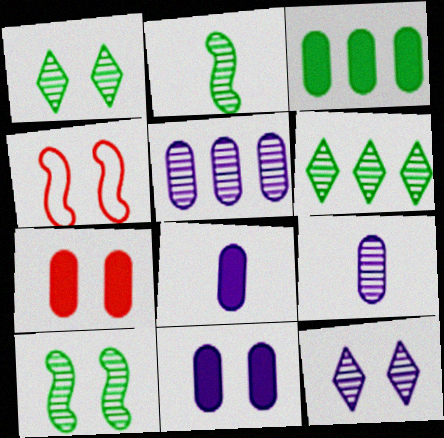[[1, 4, 11], 
[3, 7, 8], 
[4, 6, 8]]